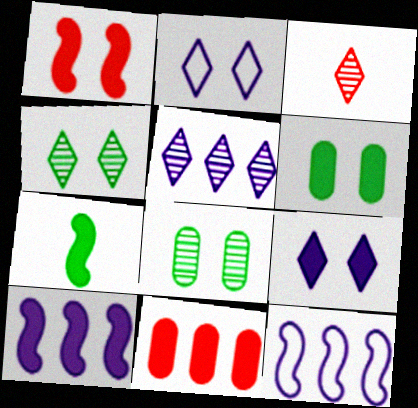[[1, 2, 8], 
[1, 6, 9], 
[1, 7, 10], 
[3, 4, 5], 
[3, 6, 12], 
[7, 9, 11]]